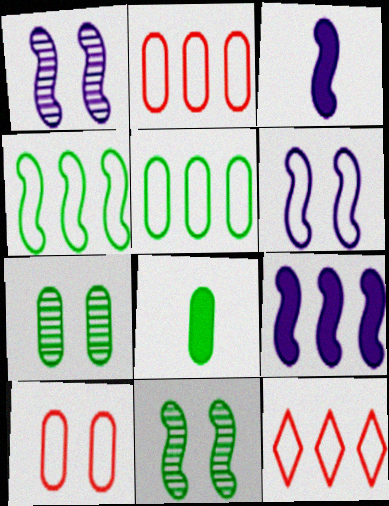[[1, 8, 12], 
[3, 7, 12], 
[5, 7, 8]]